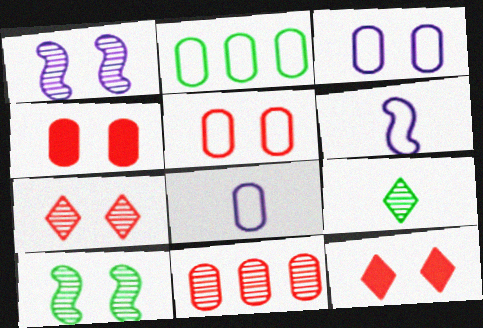[[1, 9, 11], 
[2, 5, 8], 
[3, 10, 12]]